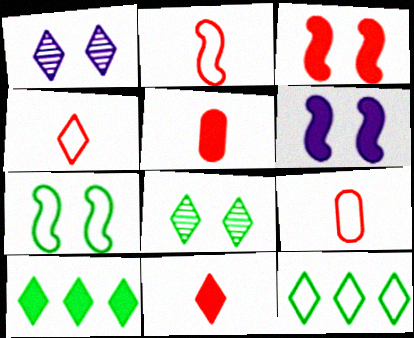[[1, 4, 10], 
[1, 11, 12], 
[2, 4, 9], 
[5, 6, 10]]